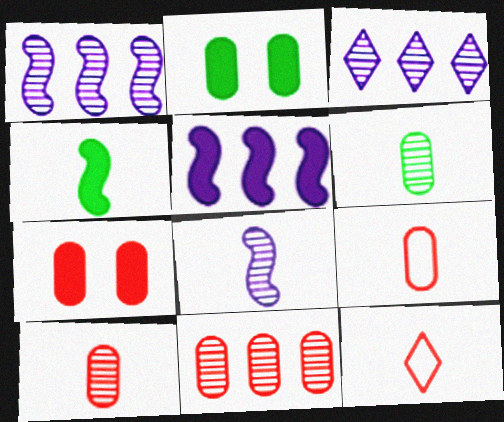[[1, 2, 12], 
[7, 9, 11]]